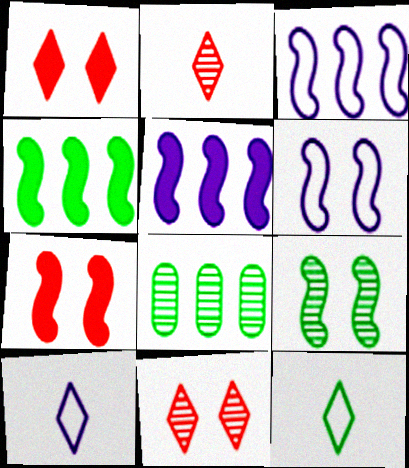[[6, 7, 9], 
[7, 8, 10]]